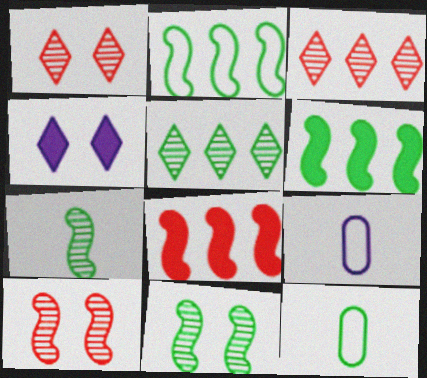[[1, 6, 9]]